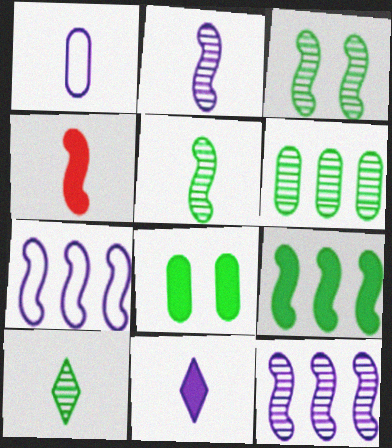[[1, 2, 11], 
[1, 4, 10], 
[3, 4, 7], 
[3, 6, 10]]